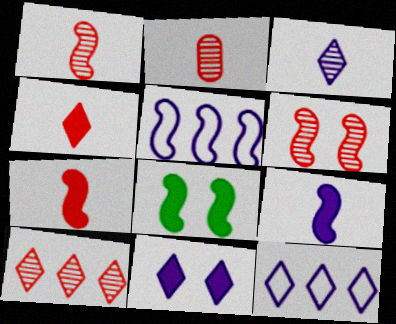[[1, 5, 8], 
[2, 6, 10], 
[2, 8, 12], 
[3, 11, 12]]